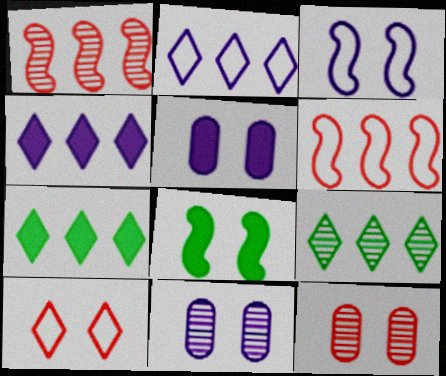[[8, 10, 11]]